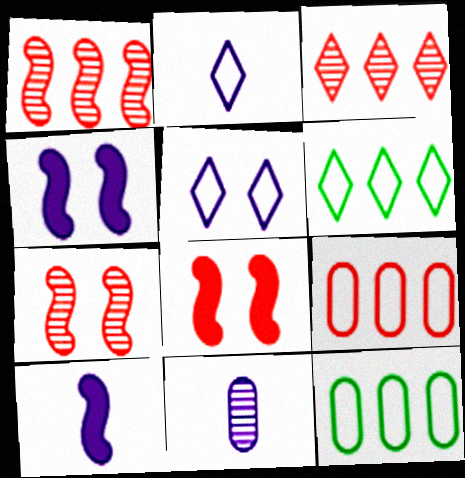[[2, 10, 11], 
[6, 8, 11]]